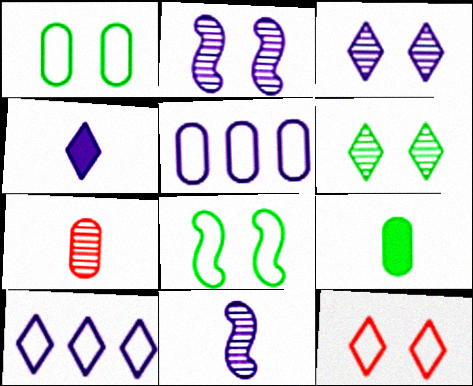[[2, 4, 5], 
[3, 4, 10]]